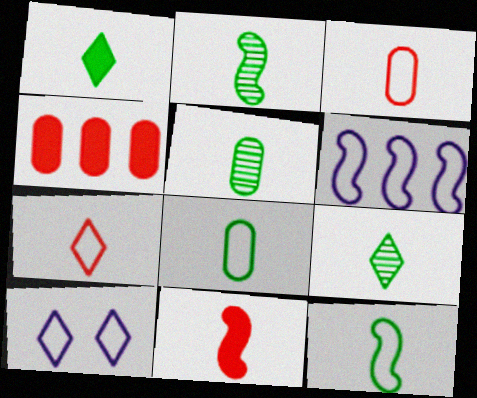[[1, 2, 8], 
[1, 5, 12], 
[2, 4, 10], 
[2, 5, 9]]